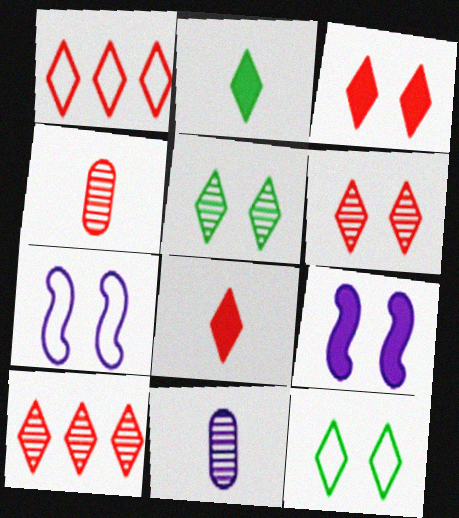[[1, 6, 8]]